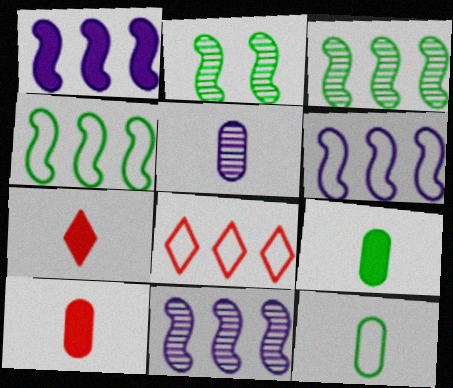[[1, 6, 11], 
[5, 10, 12]]